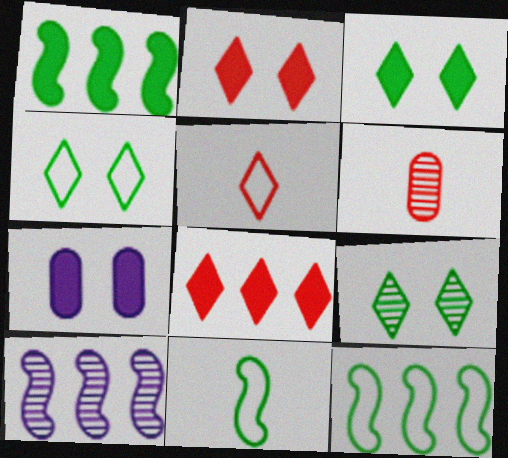[[3, 4, 9], 
[6, 9, 10]]